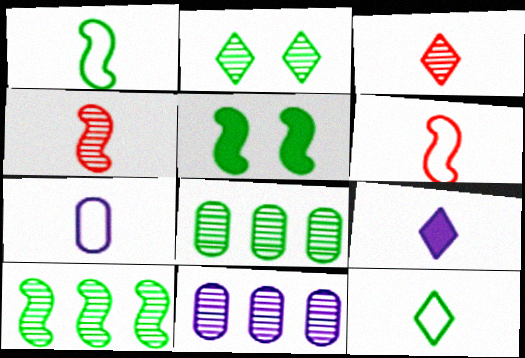[[1, 5, 10], 
[2, 4, 11], 
[3, 9, 12], 
[5, 8, 12], 
[6, 7, 12]]